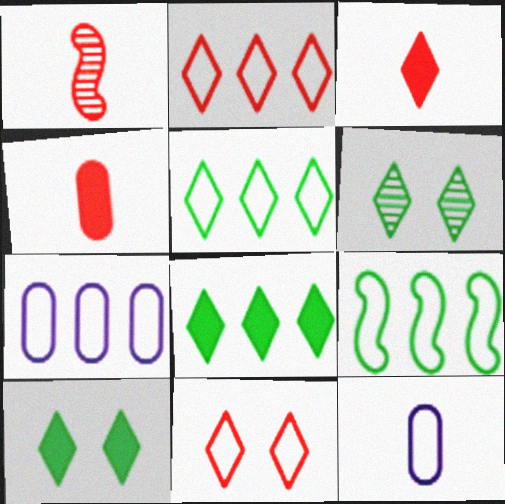[[1, 7, 10], 
[2, 7, 9], 
[9, 11, 12]]